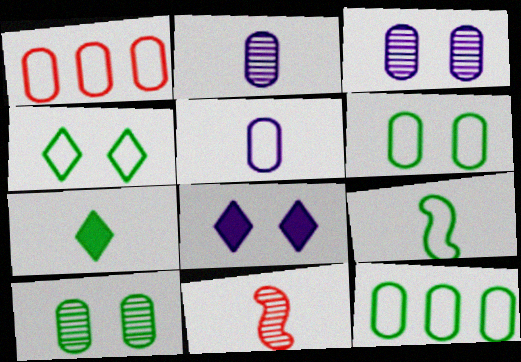[[1, 5, 6], 
[4, 9, 12], 
[5, 7, 11], 
[8, 11, 12]]